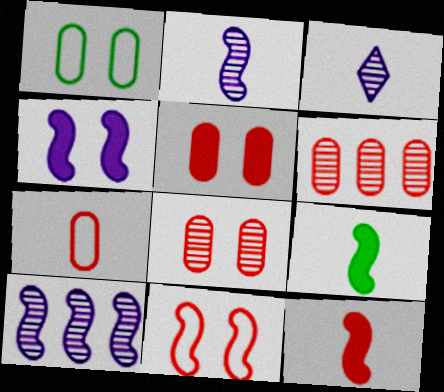[[3, 7, 9], 
[5, 6, 7], 
[9, 10, 11]]